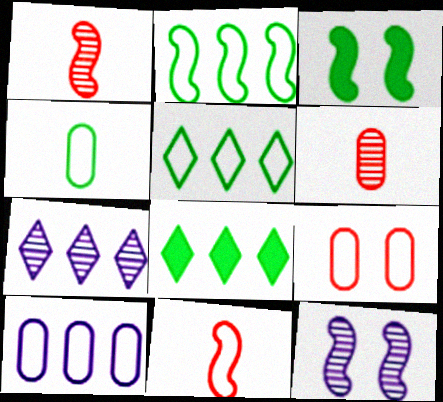[[4, 9, 10]]